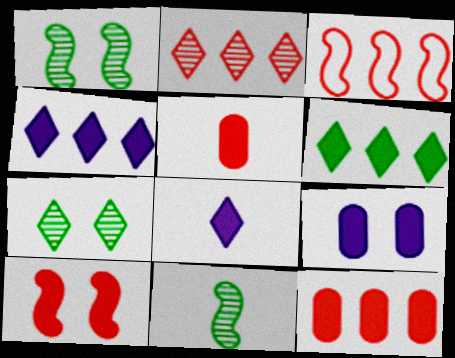[[2, 3, 12]]